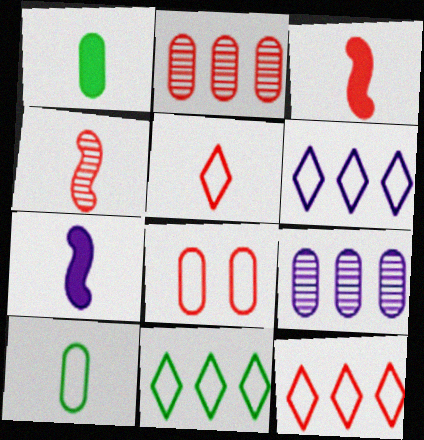[[1, 8, 9], 
[6, 11, 12]]